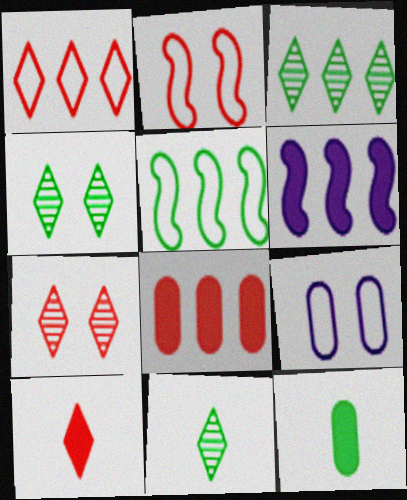[[1, 7, 10], 
[3, 4, 11], 
[4, 5, 12]]